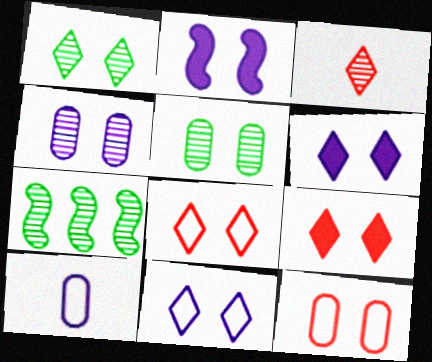[[1, 2, 12], 
[1, 6, 8], 
[1, 9, 11], 
[2, 4, 11], 
[2, 5, 8], 
[3, 4, 7], 
[7, 9, 10]]